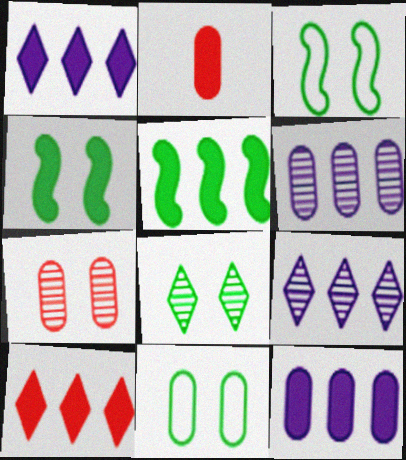[[1, 2, 4], 
[2, 3, 9], 
[2, 6, 11], 
[4, 8, 11], 
[5, 10, 12]]